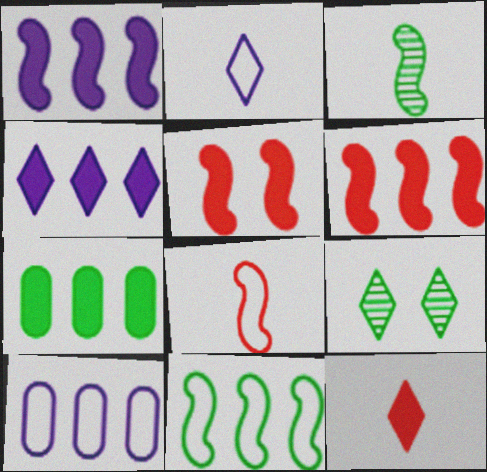[[4, 6, 7]]